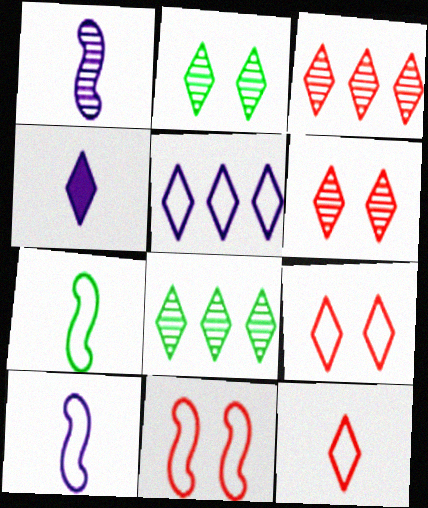[[4, 8, 9]]